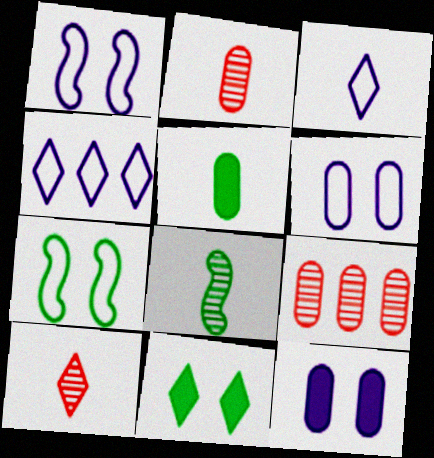[[4, 10, 11], 
[5, 6, 9]]